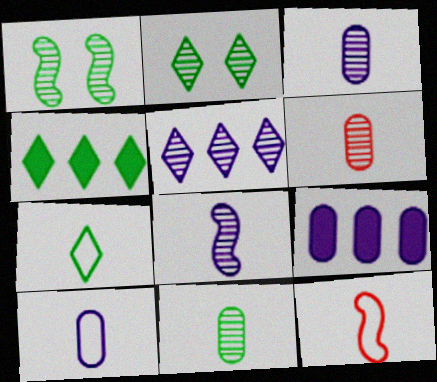[[1, 5, 6], 
[2, 4, 7], 
[2, 9, 12], 
[3, 6, 11], 
[7, 10, 12]]